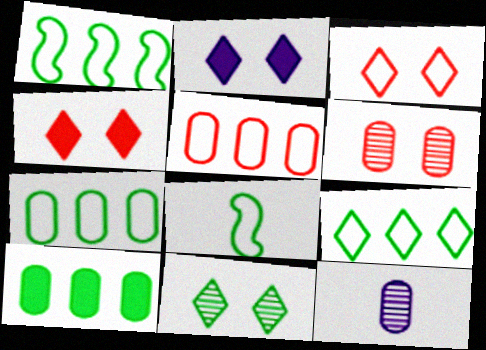[[1, 4, 12], 
[1, 7, 9], 
[2, 3, 11], 
[8, 10, 11]]